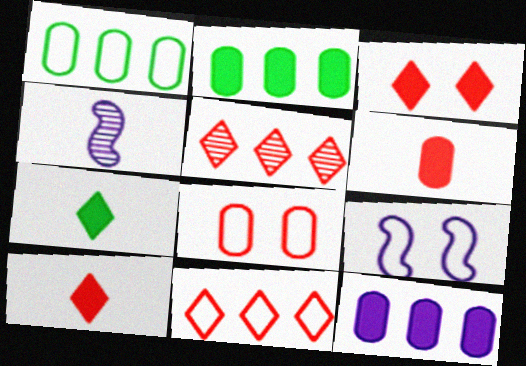[[1, 3, 4]]